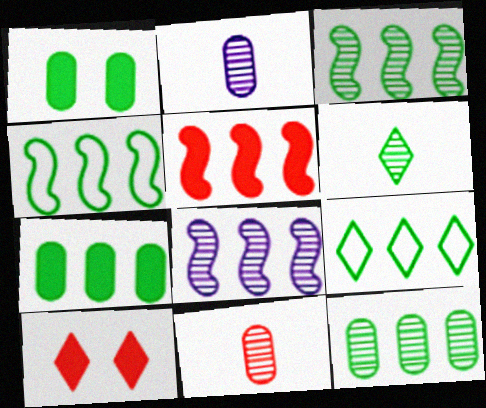[[1, 4, 6], 
[2, 4, 10], 
[3, 7, 9], 
[4, 5, 8]]